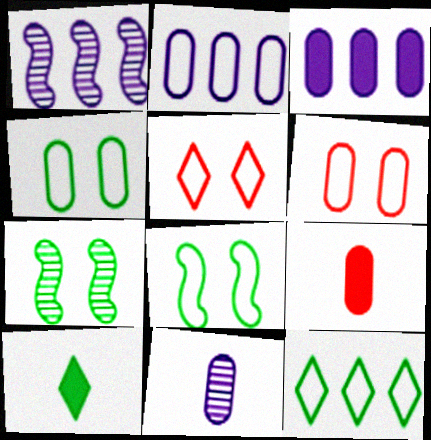[[1, 6, 10]]